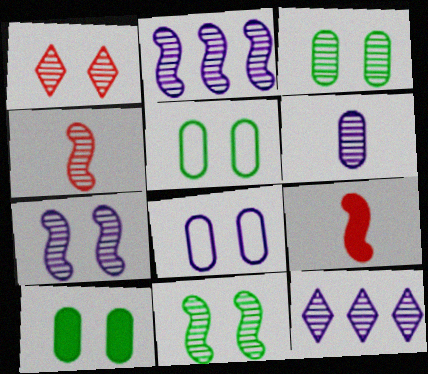[[1, 3, 7], 
[2, 4, 11], 
[3, 4, 12], 
[3, 5, 10], 
[5, 9, 12], 
[6, 7, 12]]